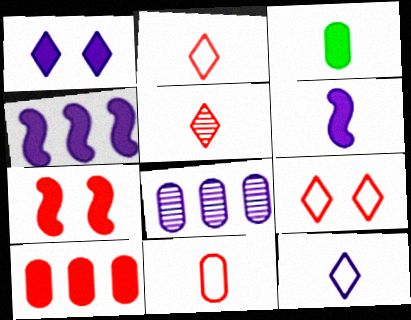[]